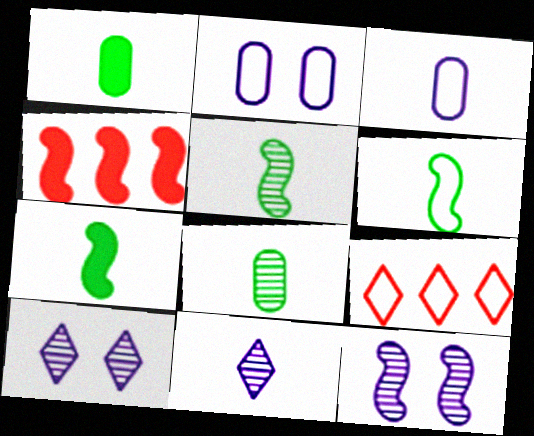[[1, 9, 12], 
[2, 6, 9], 
[4, 6, 12], 
[5, 6, 7]]